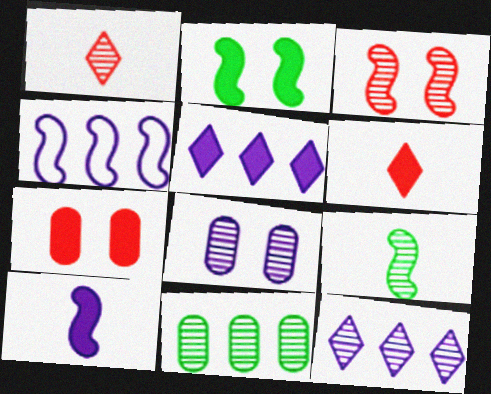[]